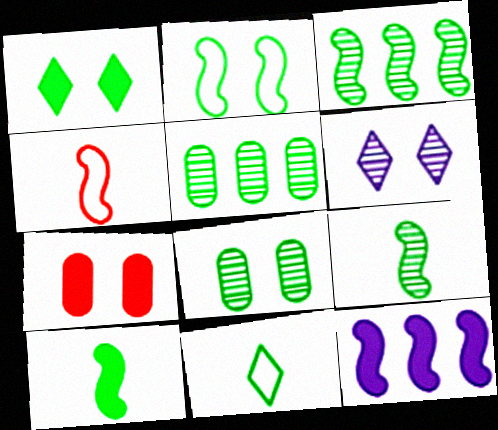[[1, 2, 8], 
[2, 3, 10], 
[2, 6, 7]]